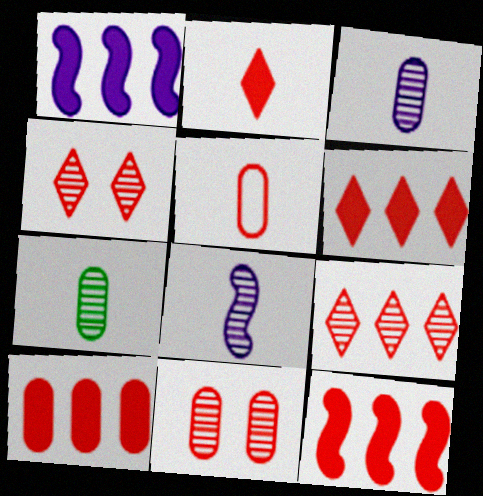[[4, 5, 12], 
[5, 10, 11], 
[6, 10, 12]]